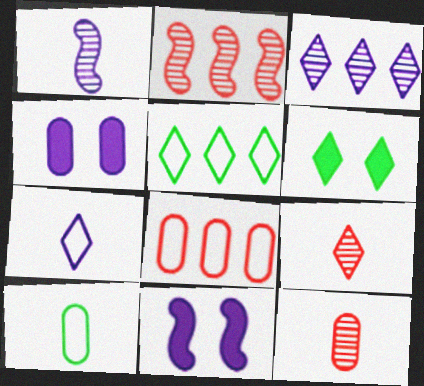[[1, 6, 8], 
[5, 11, 12]]